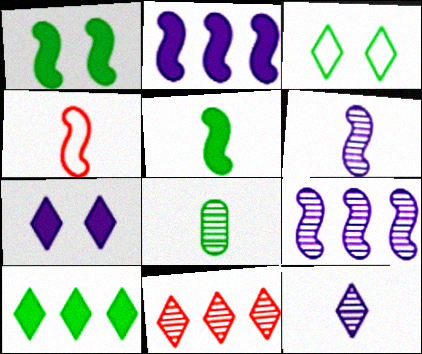[[1, 4, 9], 
[4, 5, 6]]